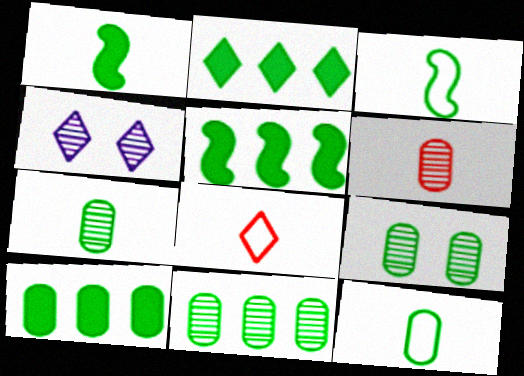[[2, 3, 9], 
[2, 4, 8], 
[2, 5, 10], 
[7, 9, 11], 
[9, 10, 12]]